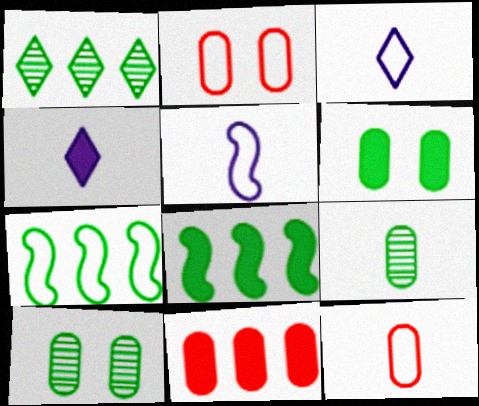[[2, 3, 7]]